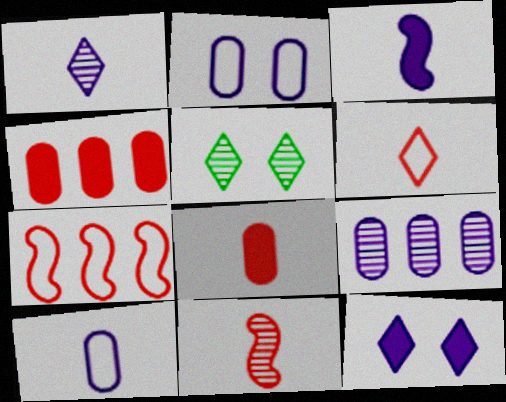[[1, 3, 10], 
[5, 9, 11], 
[6, 8, 11]]